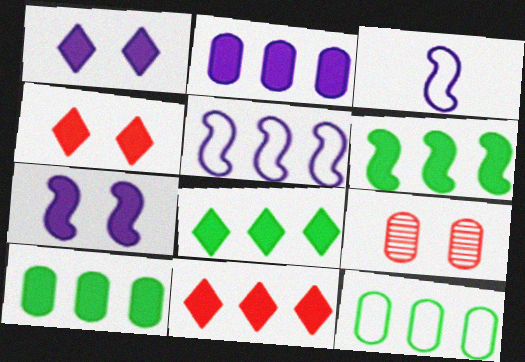[[2, 6, 11], 
[3, 8, 9], 
[6, 8, 10]]